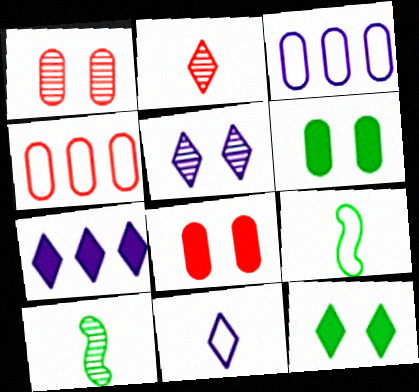[[1, 7, 9], 
[5, 7, 11]]